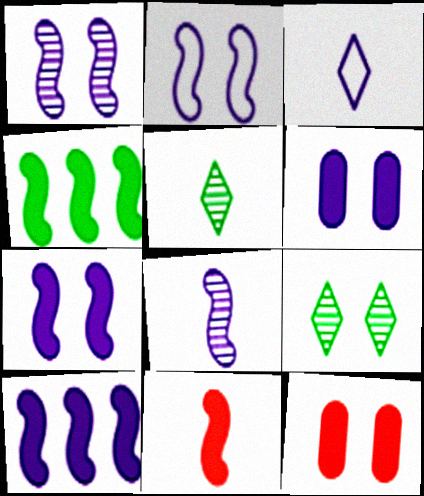[[1, 2, 7], 
[2, 8, 10], 
[2, 9, 12], 
[4, 7, 11]]